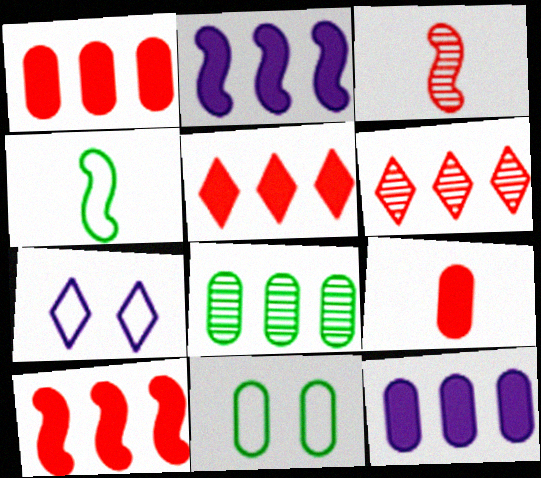[[1, 5, 10]]